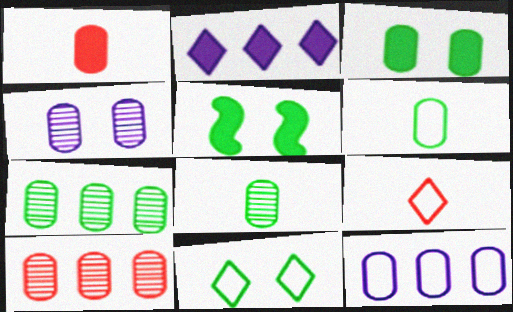[[1, 2, 5], 
[3, 6, 7], 
[4, 8, 10]]